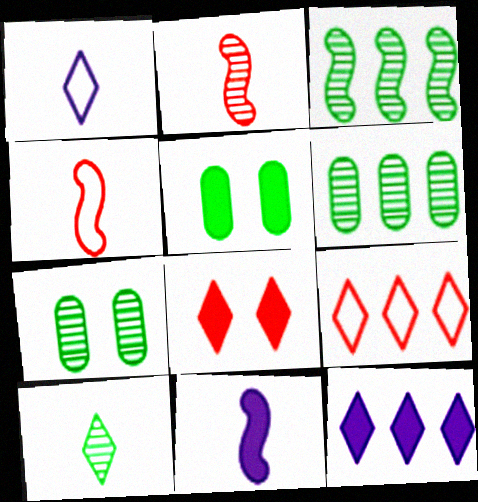[[3, 7, 10], 
[4, 7, 12], 
[7, 9, 11]]